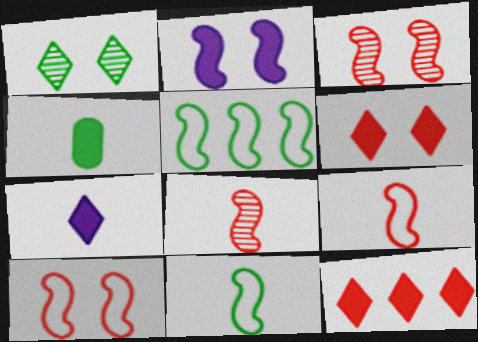[[1, 4, 5], 
[2, 4, 12], 
[2, 5, 8]]